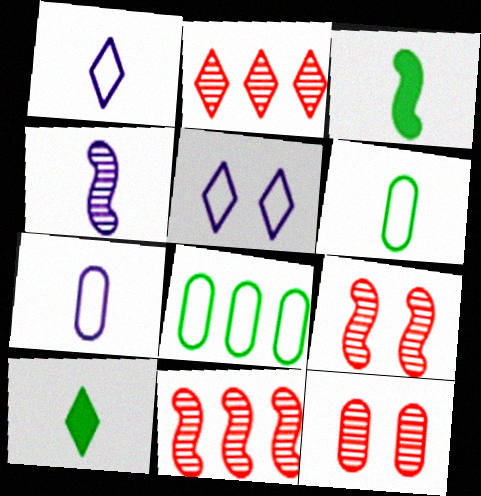[[2, 5, 10]]